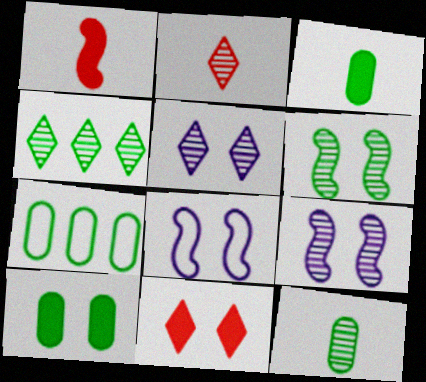[[1, 5, 7], 
[2, 4, 5], 
[4, 6, 12], 
[7, 10, 12]]